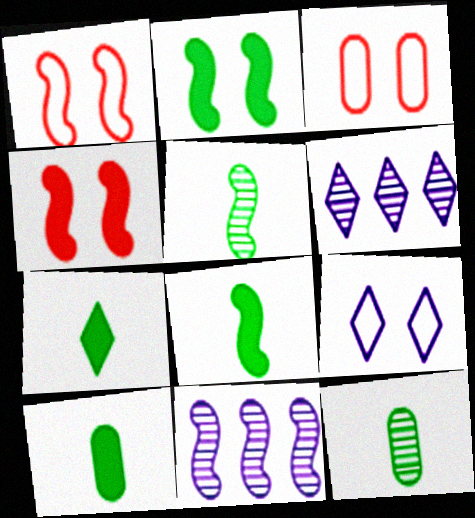[[1, 6, 10], 
[1, 8, 11], 
[3, 6, 8], 
[3, 7, 11], 
[7, 8, 10]]